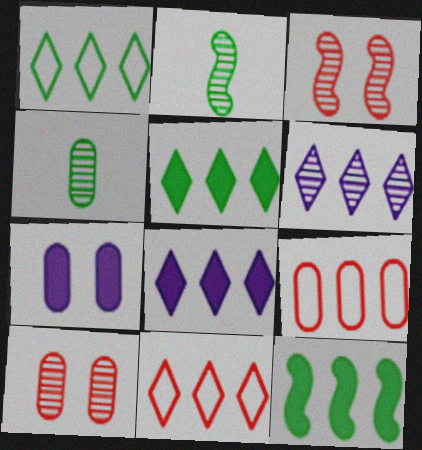[[2, 6, 10], 
[2, 7, 11], 
[3, 4, 6], 
[4, 7, 9], 
[5, 6, 11], 
[6, 9, 12]]